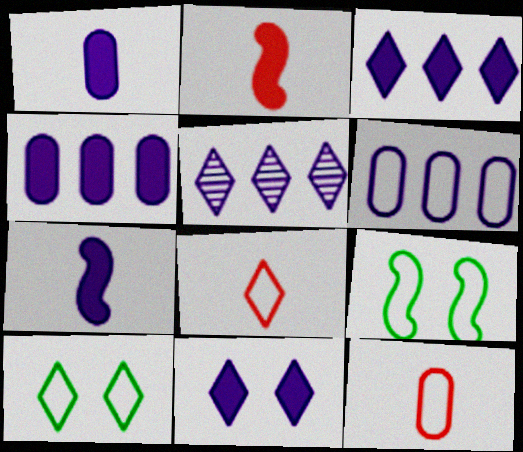[[4, 7, 11], 
[6, 8, 9]]